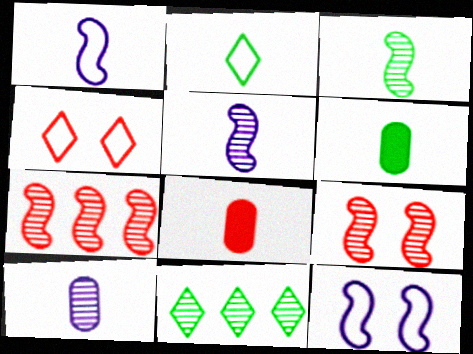[[2, 3, 6], 
[2, 5, 8], 
[4, 7, 8], 
[8, 11, 12], 
[9, 10, 11]]